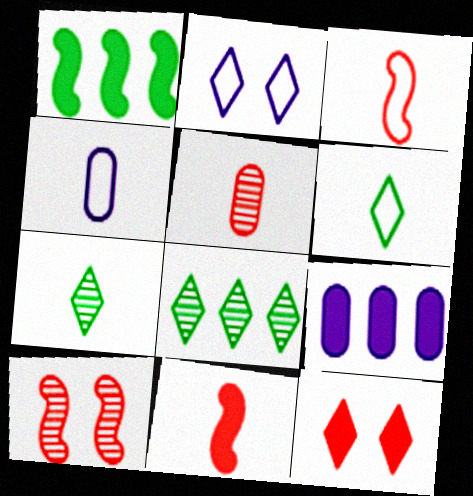[[1, 2, 5], 
[3, 4, 6], 
[4, 7, 11], 
[6, 9, 10]]